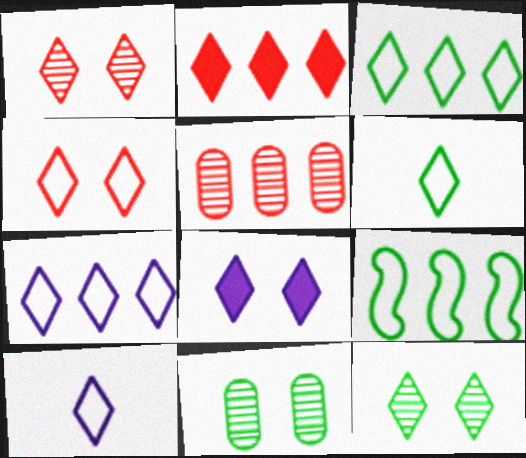[[2, 10, 12], 
[3, 4, 10], 
[4, 6, 7], 
[4, 8, 12]]